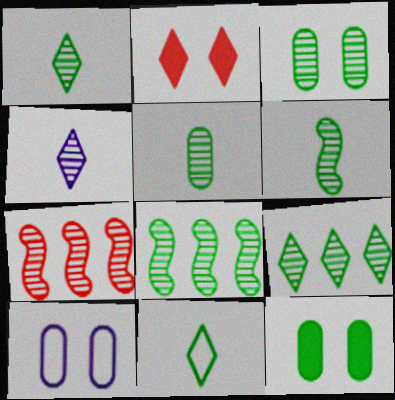[[1, 3, 8], 
[1, 5, 6], 
[3, 4, 7], 
[3, 6, 9], 
[8, 11, 12]]